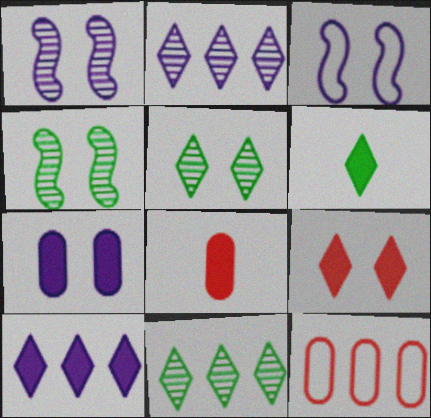[[1, 6, 12], 
[3, 8, 11], 
[6, 9, 10]]